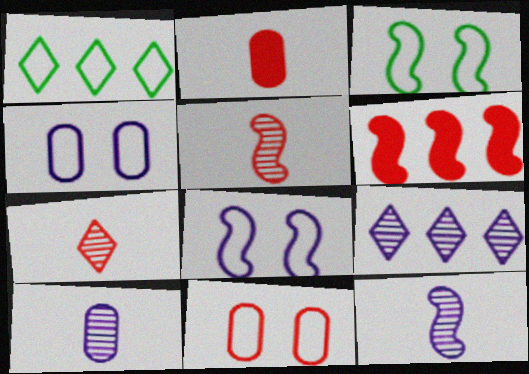[[2, 3, 9], 
[3, 6, 12], 
[6, 7, 11]]